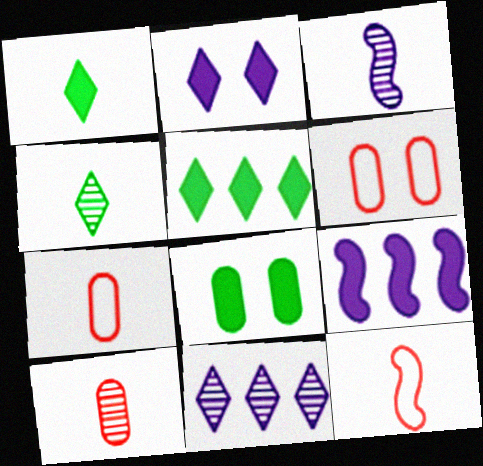[[1, 3, 7], 
[3, 4, 10], 
[3, 5, 6], 
[4, 6, 9], 
[8, 11, 12]]